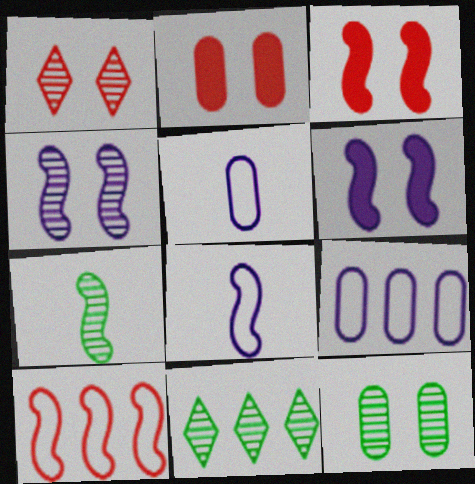[[1, 4, 12], 
[2, 8, 11], 
[3, 5, 11], 
[6, 7, 10], 
[7, 11, 12]]